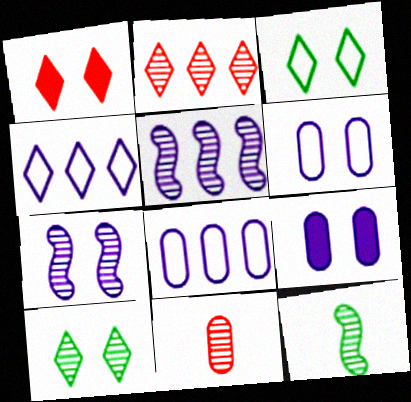[[1, 8, 12], 
[5, 10, 11]]